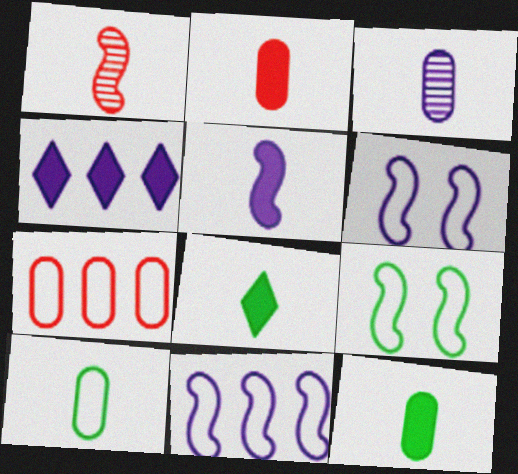[[2, 3, 10], 
[2, 5, 8], 
[3, 4, 6]]